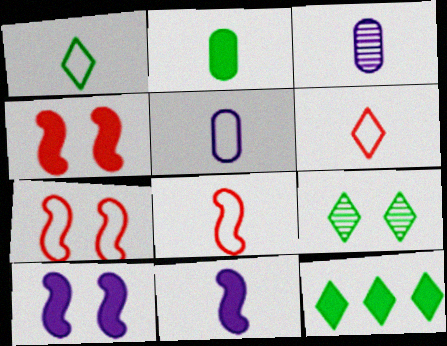[[1, 5, 8], 
[1, 9, 12], 
[3, 7, 12]]